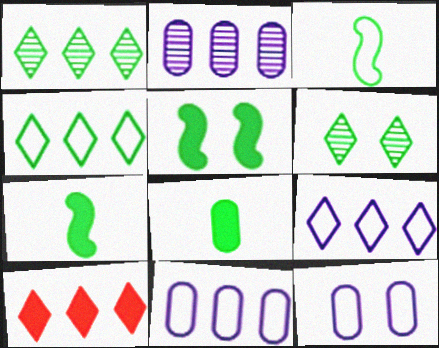[[1, 9, 10]]